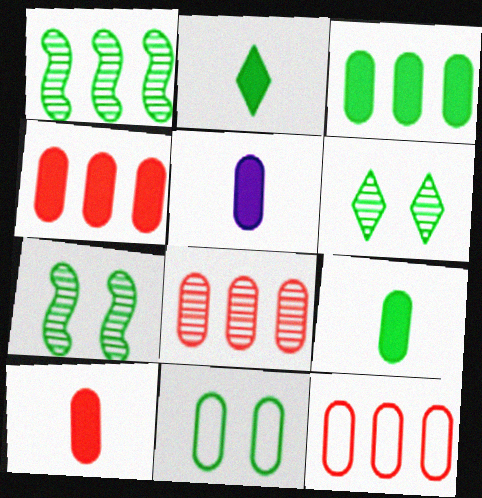[[1, 2, 11], 
[4, 8, 12], 
[5, 8, 11], 
[5, 9, 10]]